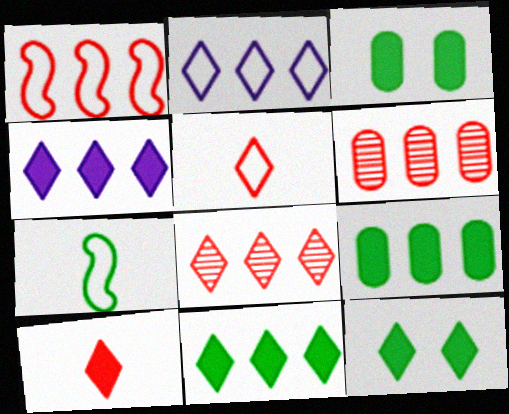[[2, 8, 11], 
[4, 10, 12]]